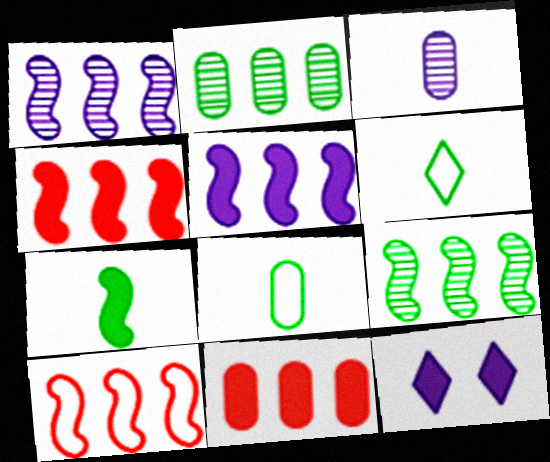[[5, 9, 10], 
[7, 11, 12]]